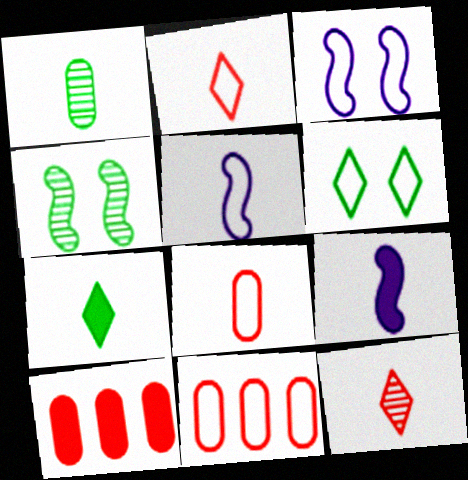[[1, 2, 9], 
[5, 6, 11]]